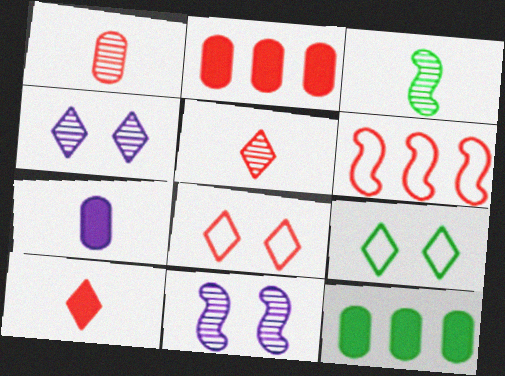[[3, 9, 12]]